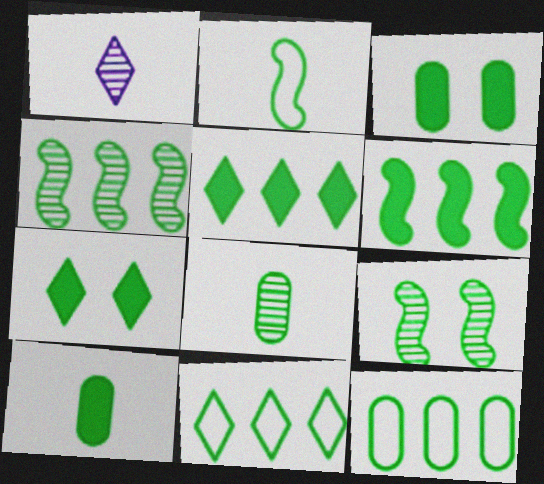[[2, 6, 9], 
[3, 8, 12], 
[4, 5, 12], 
[6, 7, 10], 
[9, 10, 11]]